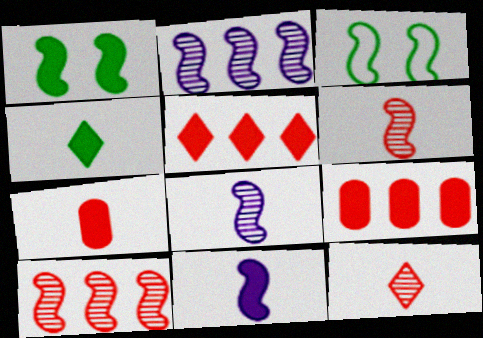[[3, 10, 11], 
[4, 7, 11]]